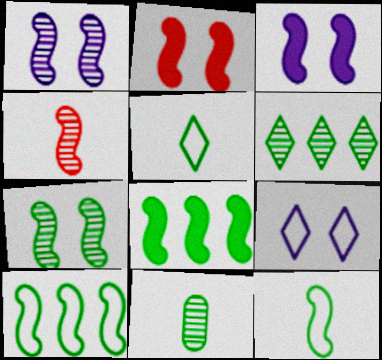[[3, 4, 10], 
[6, 7, 11], 
[7, 8, 12]]